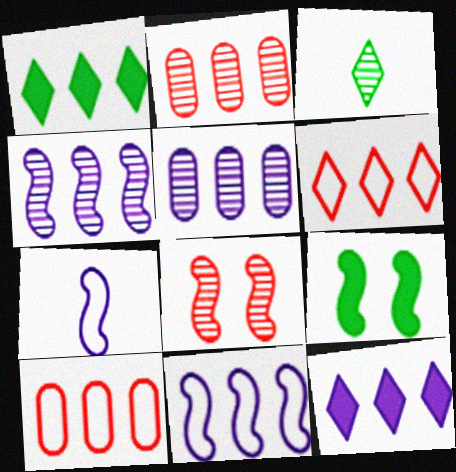[[1, 2, 11], 
[1, 4, 10], 
[3, 5, 8], 
[5, 11, 12]]